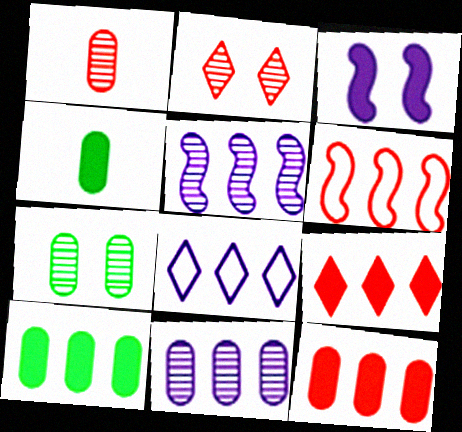[[1, 7, 11], 
[3, 4, 9]]